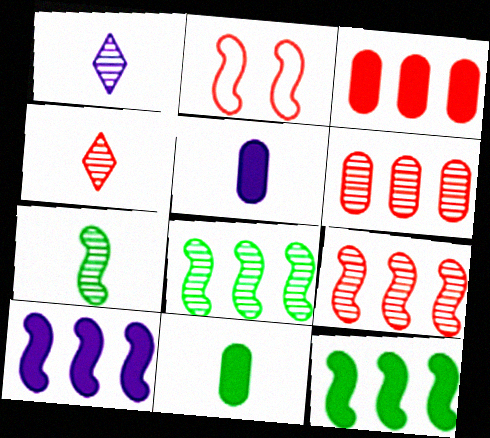[[2, 3, 4], 
[2, 7, 10]]